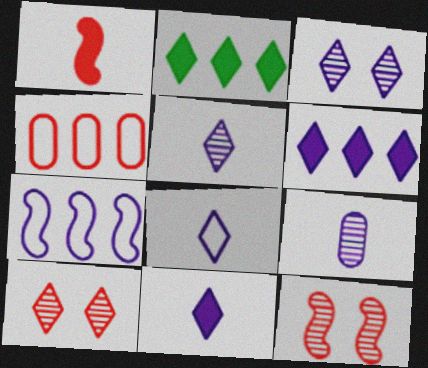[[1, 4, 10], 
[2, 8, 10], 
[3, 6, 8], 
[5, 8, 11]]